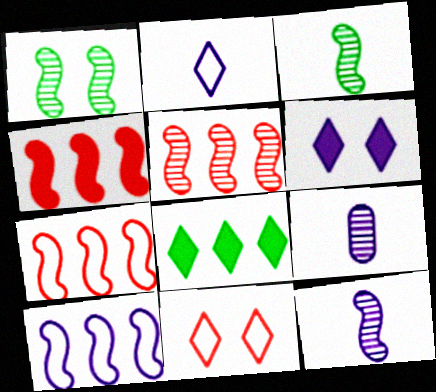[[1, 5, 12], 
[4, 5, 7], 
[6, 9, 10]]